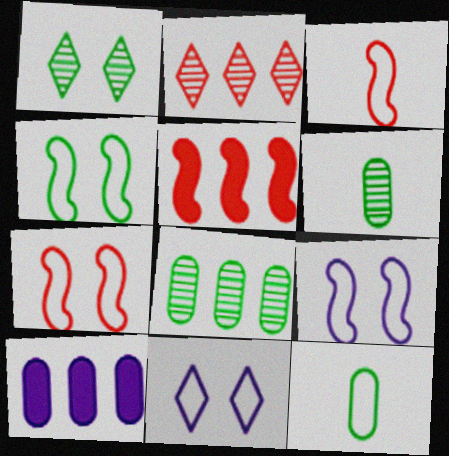[[1, 3, 10], 
[4, 7, 9], 
[5, 6, 11]]